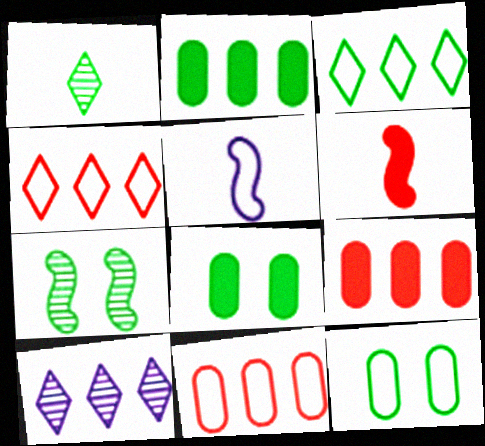[[4, 5, 12], 
[6, 10, 12]]